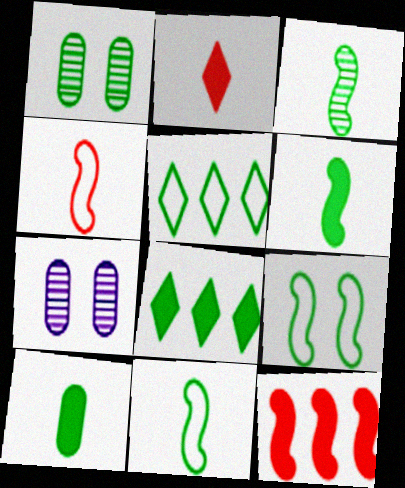[[1, 5, 6], 
[1, 8, 11], 
[3, 6, 11], 
[4, 7, 8]]